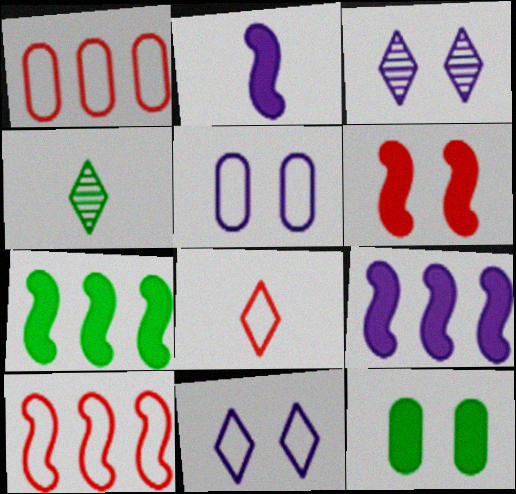[[2, 6, 7]]